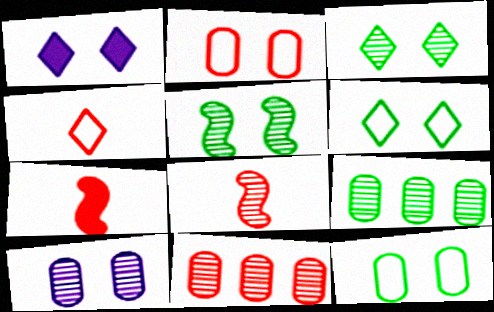[[1, 2, 5]]